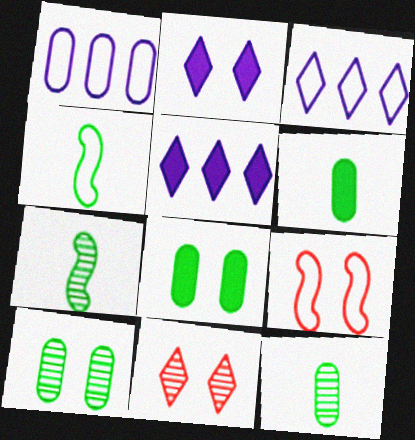[[2, 9, 10], 
[5, 9, 12]]